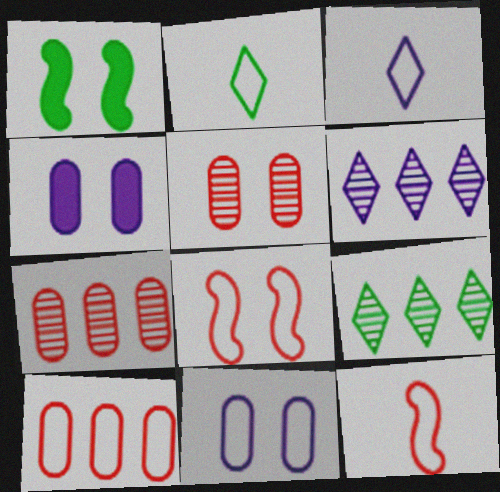[[1, 3, 7], 
[4, 9, 12]]